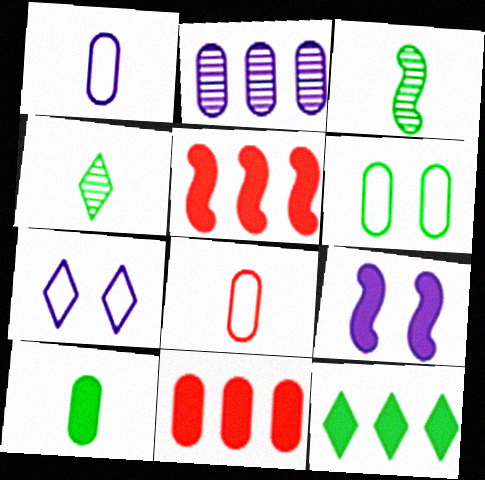[[3, 6, 12], 
[3, 7, 11]]